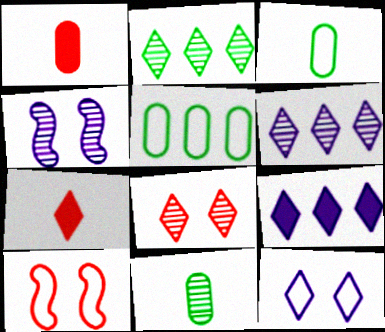[[2, 7, 12], 
[4, 5, 7], 
[9, 10, 11]]